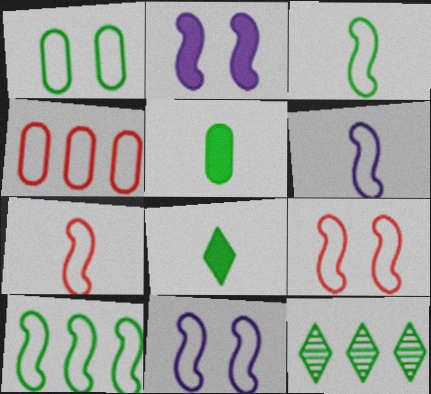[[3, 6, 7], 
[6, 9, 10], 
[7, 10, 11]]